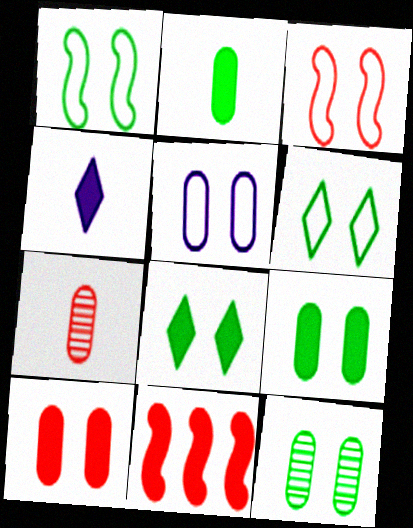[[1, 8, 12], 
[3, 5, 6], 
[4, 9, 11], 
[5, 10, 12]]